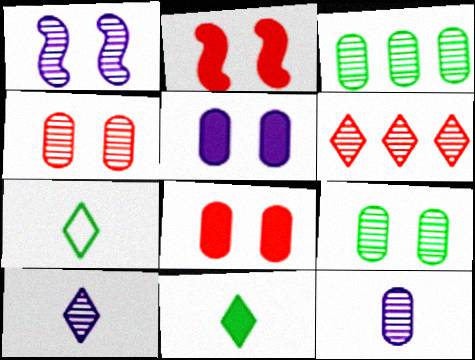[[3, 4, 12]]